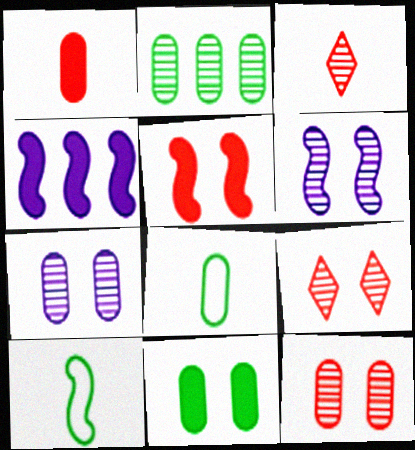[[2, 3, 6], 
[2, 8, 11], 
[4, 8, 9]]